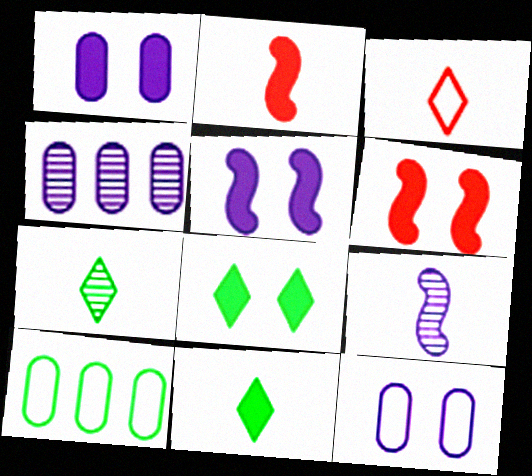[[1, 6, 8]]